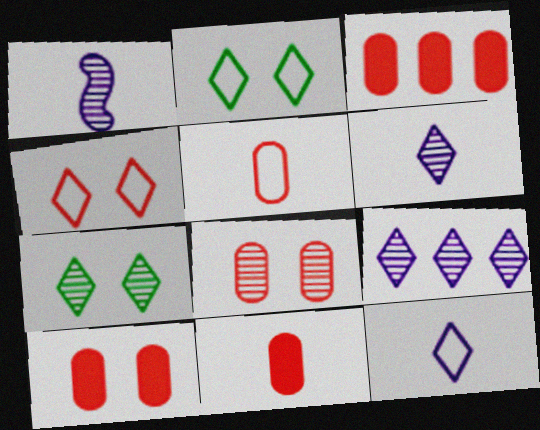[[1, 2, 3], 
[3, 5, 8], 
[3, 10, 11]]